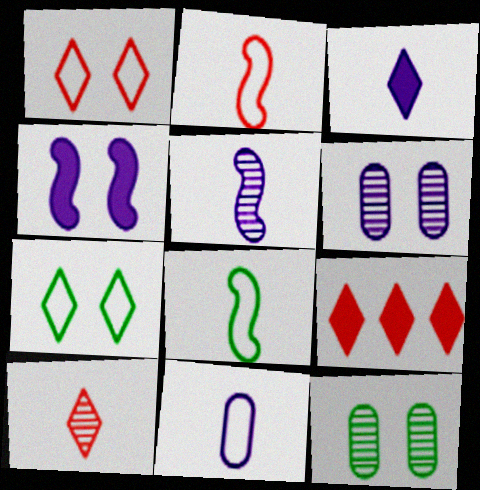[[1, 4, 12], 
[1, 9, 10], 
[3, 5, 11], 
[6, 8, 9]]